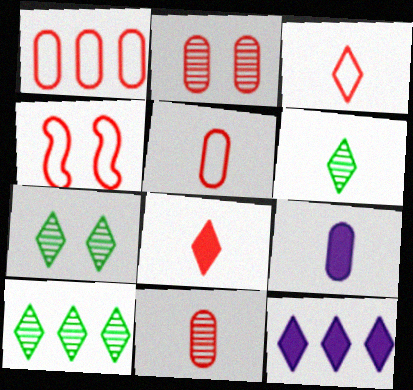[[1, 3, 4], 
[3, 7, 12], 
[4, 9, 10], 
[6, 7, 10]]